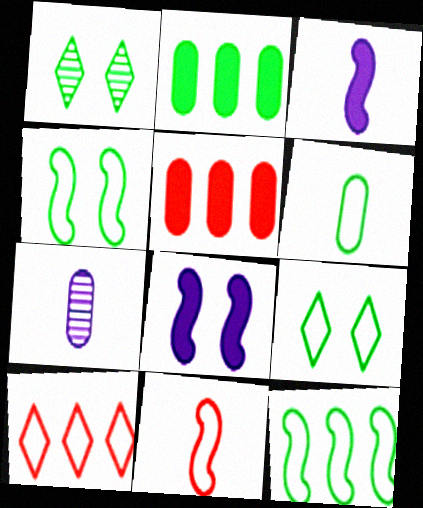[[6, 9, 12]]